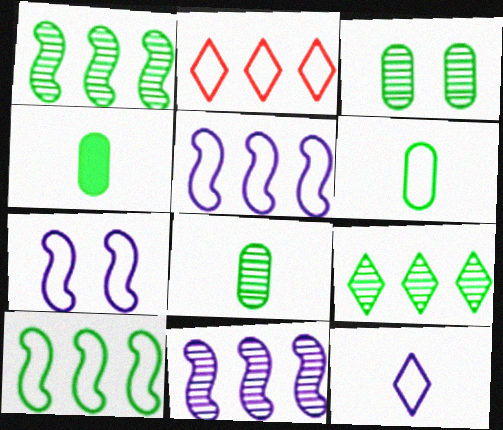[[2, 6, 7], 
[4, 6, 8]]